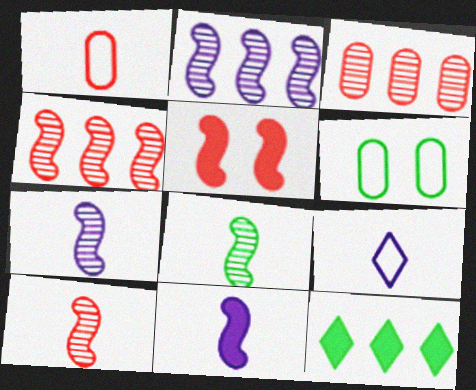[[6, 8, 12], 
[7, 8, 10]]